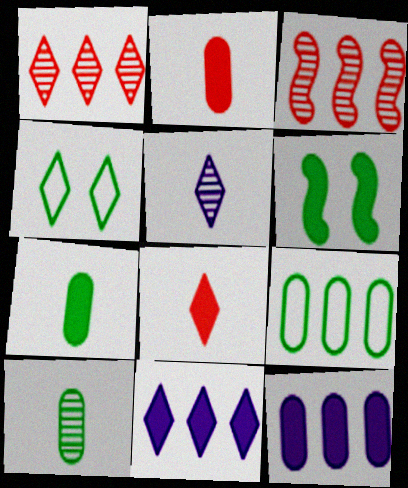[[2, 6, 11], 
[3, 9, 11], 
[6, 8, 12]]